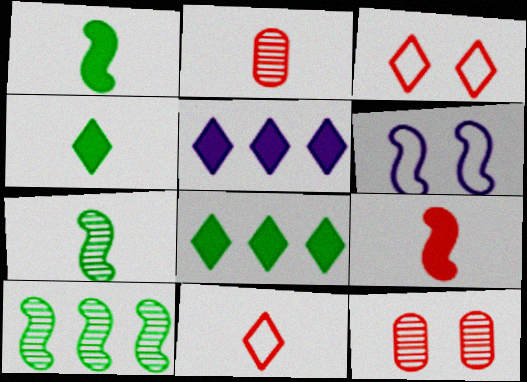[[2, 6, 8], 
[2, 9, 11], 
[6, 9, 10]]